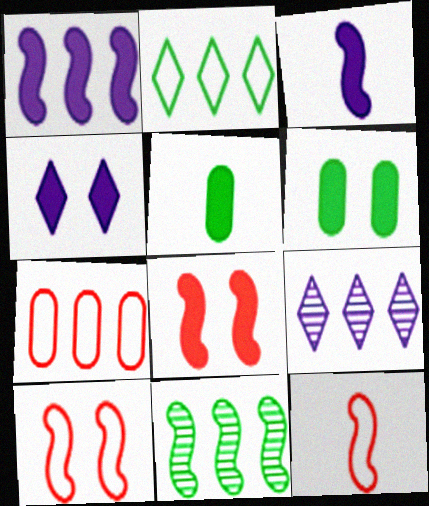[[3, 10, 11], 
[4, 6, 8], 
[5, 9, 10], 
[6, 9, 12]]